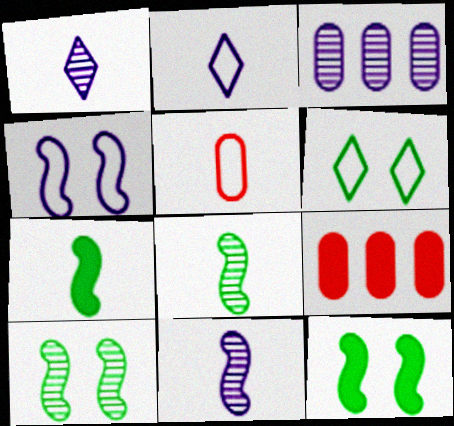[[1, 5, 7], 
[2, 9, 10], 
[6, 9, 11]]